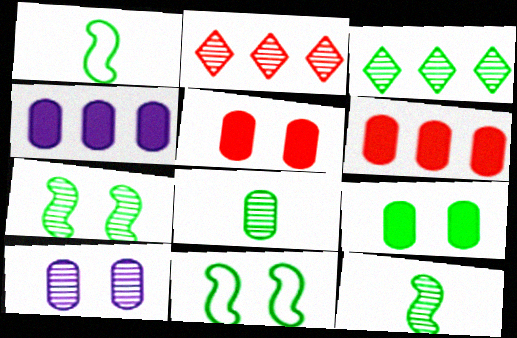[[1, 3, 9], 
[2, 10, 12], 
[3, 7, 8]]